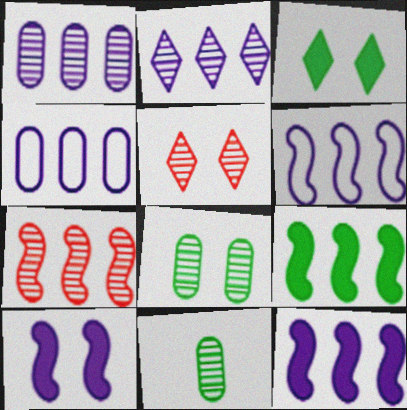[[2, 4, 12], 
[6, 7, 9]]